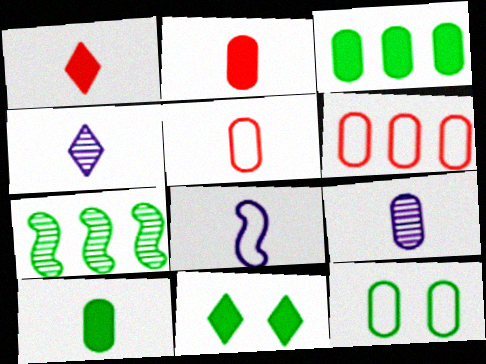[[5, 9, 10]]